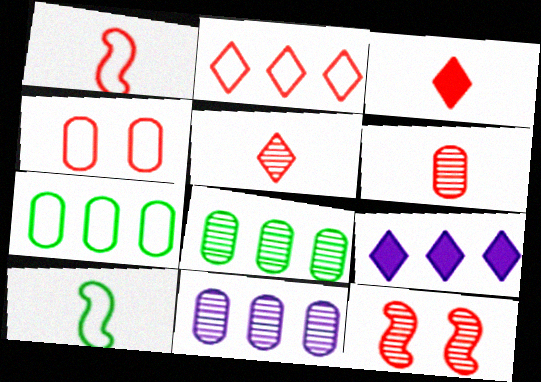[[1, 2, 4], 
[1, 3, 6]]